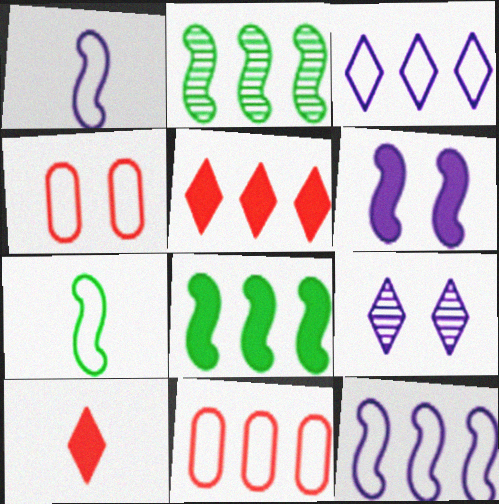[[3, 4, 7]]